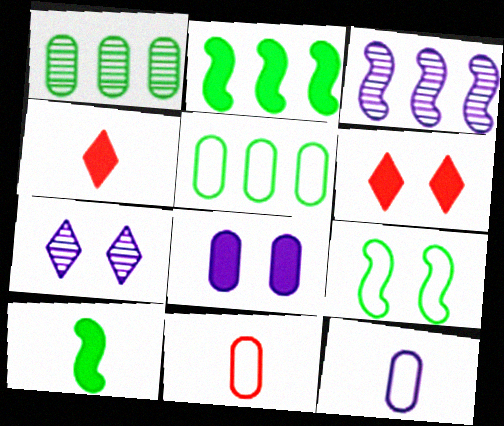[[1, 8, 11], 
[2, 4, 8], 
[2, 7, 11]]